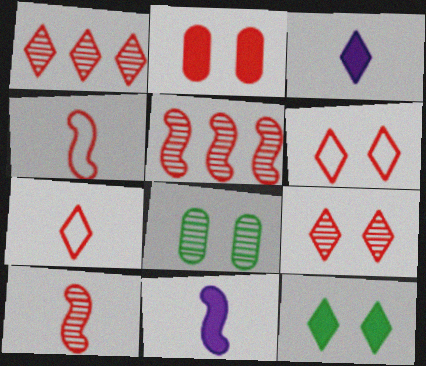[[1, 2, 4], 
[2, 5, 7]]